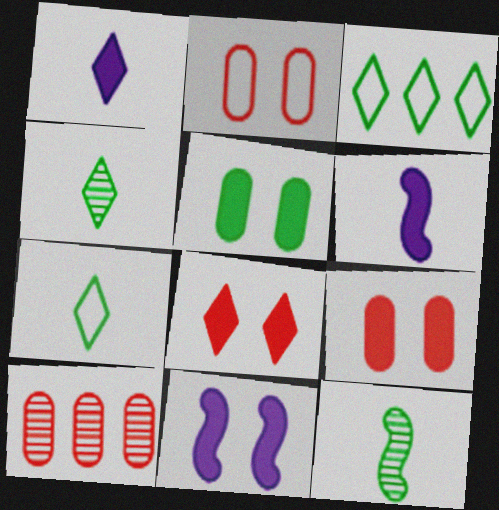[[3, 5, 12], 
[5, 8, 11], 
[7, 10, 11]]